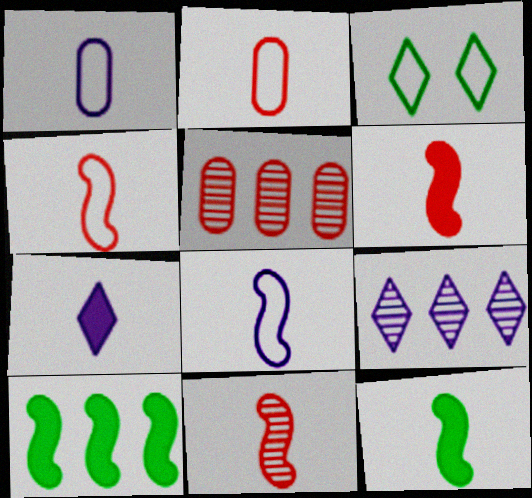[[4, 6, 11], 
[8, 11, 12]]